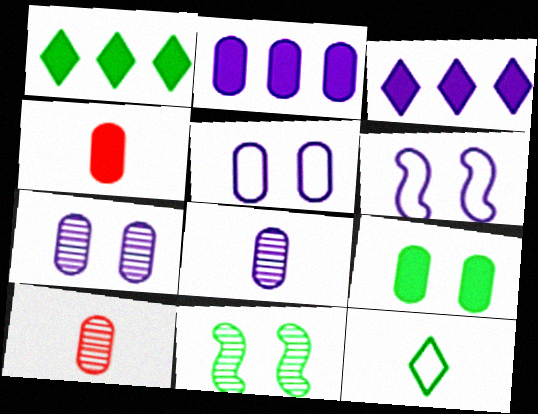[[1, 6, 10], 
[2, 4, 9], 
[2, 5, 8], 
[3, 6, 8]]